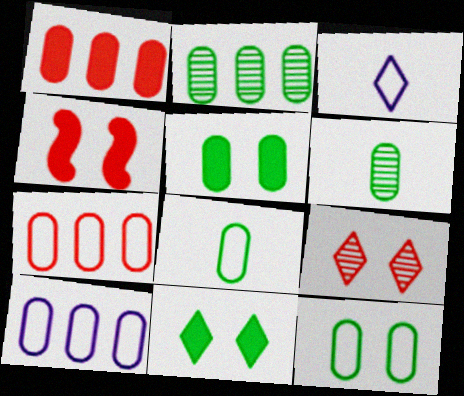[[1, 2, 10], 
[2, 3, 4], 
[2, 5, 8]]